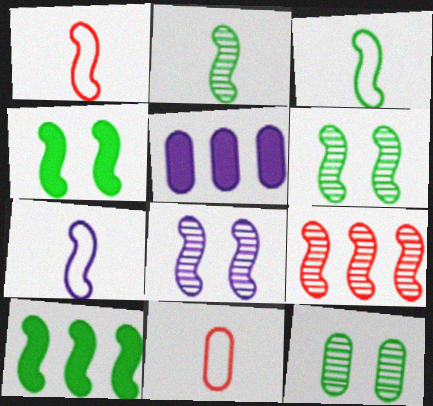[[1, 3, 7], 
[1, 8, 10], 
[2, 8, 9], 
[3, 6, 10], 
[4, 7, 9], 
[5, 11, 12]]